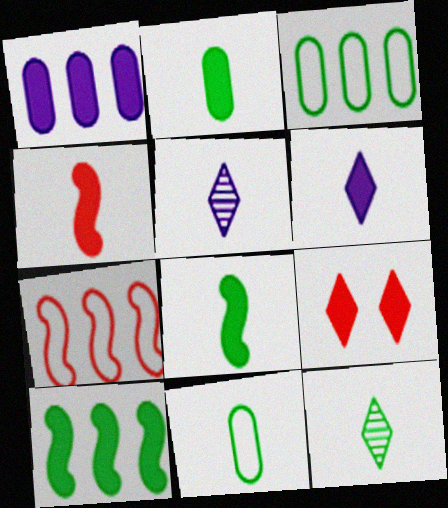[[1, 8, 9], 
[2, 4, 6], 
[4, 5, 11], 
[8, 11, 12]]